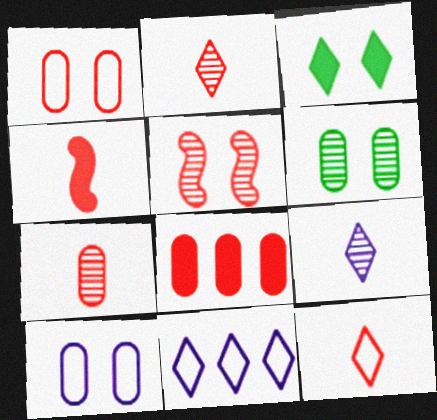[[1, 7, 8], 
[2, 3, 11], 
[3, 5, 10], 
[4, 6, 11], 
[4, 7, 12], 
[5, 8, 12]]